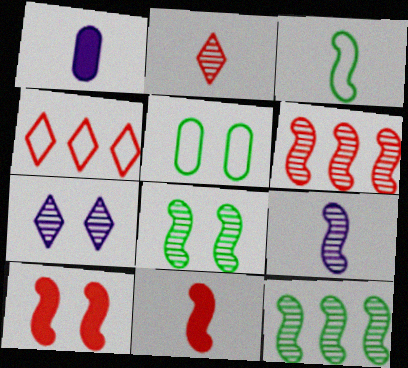[[1, 2, 3], 
[1, 4, 8], 
[3, 9, 11], 
[5, 7, 10], 
[6, 8, 9]]